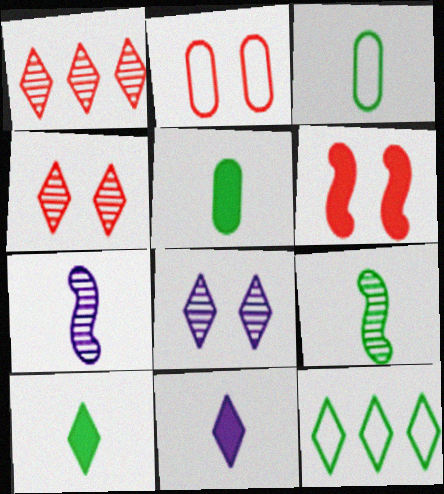[[2, 4, 6], 
[3, 9, 10], 
[4, 11, 12]]